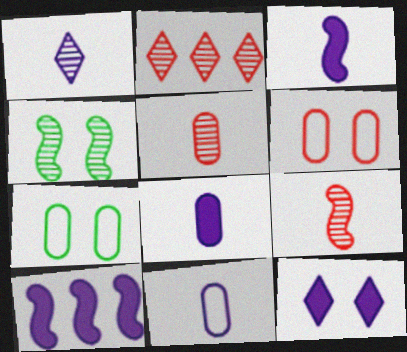[[1, 3, 11], 
[2, 3, 7], 
[4, 6, 12], 
[8, 10, 12]]